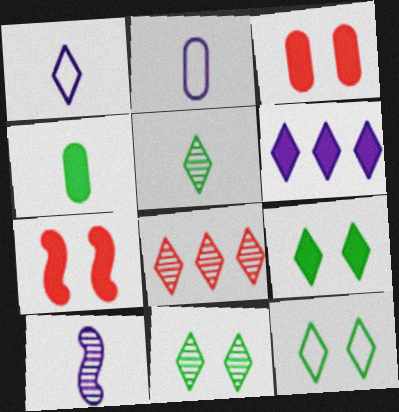[[1, 8, 9], 
[4, 6, 7], 
[9, 11, 12]]